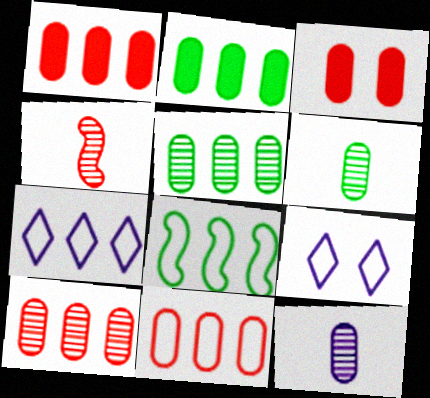[[1, 10, 11], 
[2, 4, 9], 
[7, 8, 11]]